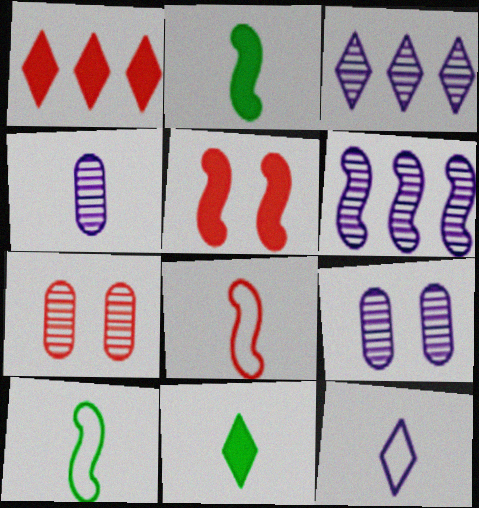[[1, 7, 8], 
[1, 9, 10], 
[4, 8, 11], 
[5, 6, 10]]